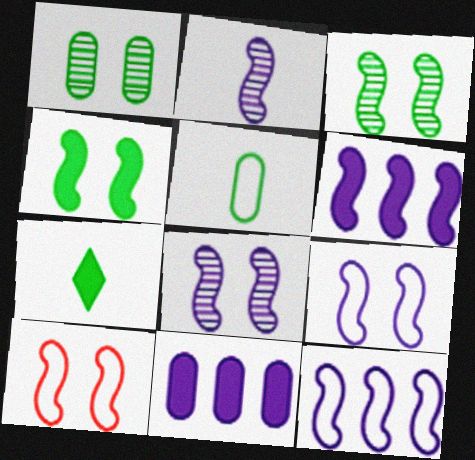[[2, 6, 9], 
[4, 8, 10]]